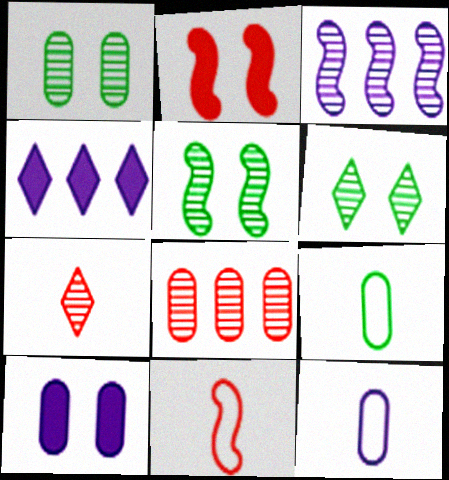[[1, 3, 7], 
[1, 4, 11], 
[1, 5, 6], 
[8, 9, 10]]